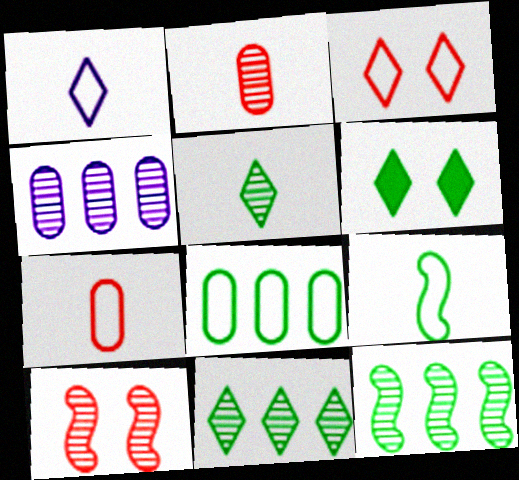[[1, 7, 9], 
[4, 5, 10]]